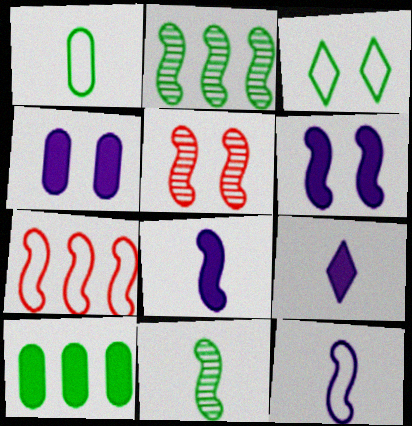[[3, 4, 5], 
[3, 10, 11], 
[6, 7, 11]]